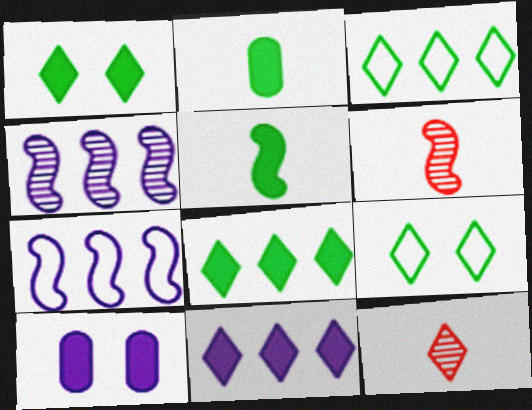[[3, 6, 10], 
[9, 11, 12]]